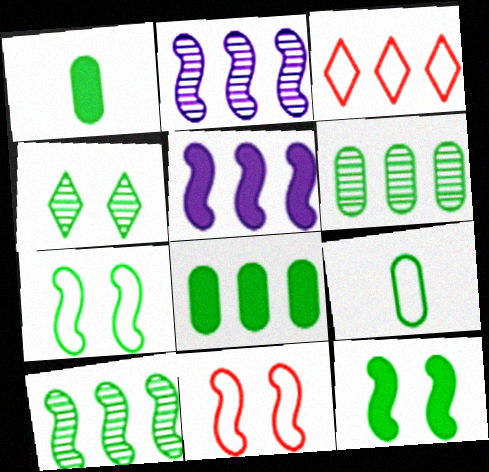[[2, 3, 8], 
[3, 5, 6]]